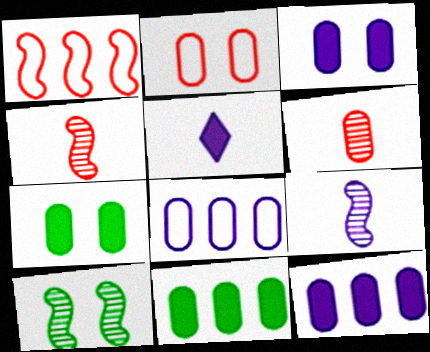[[6, 7, 8]]